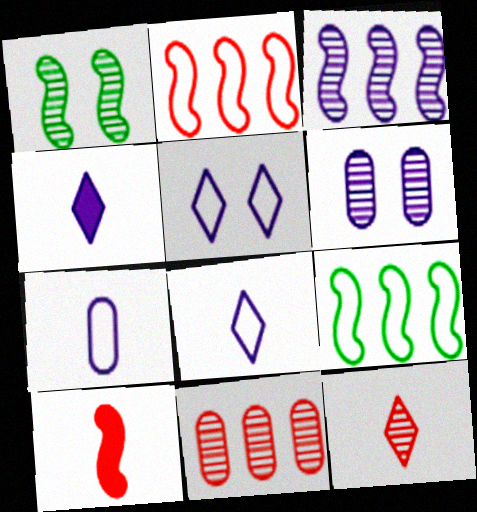[]